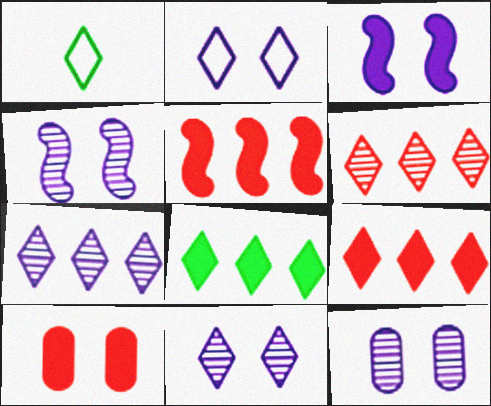[[1, 5, 12], 
[1, 9, 11], 
[2, 3, 12], 
[4, 11, 12]]